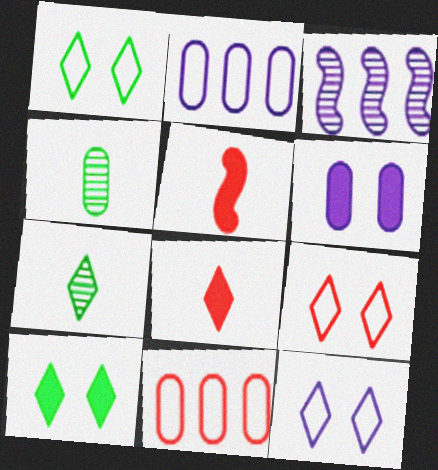[[1, 9, 12], 
[4, 6, 11]]